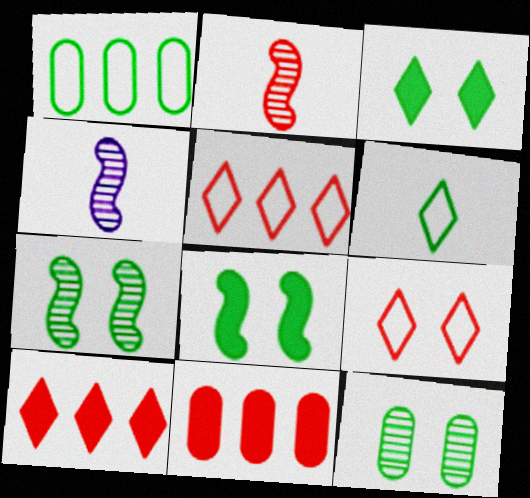[[2, 9, 11]]